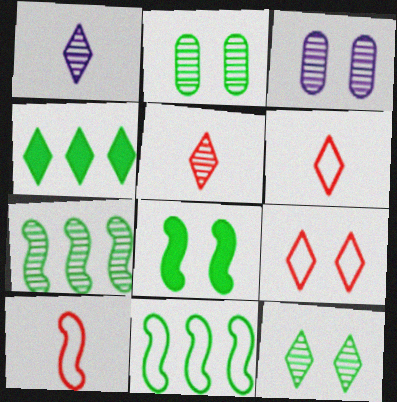[[1, 4, 9], 
[3, 4, 10], 
[3, 5, 7], 
[3, 8, 9]]